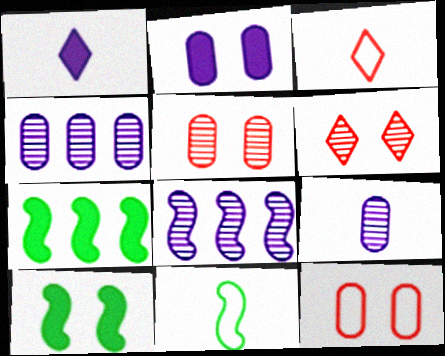[[3, 4, 10]]